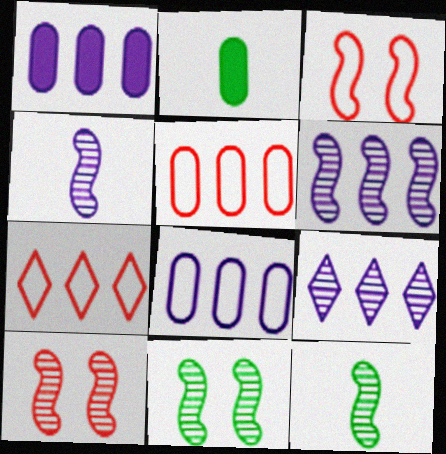[[2, 3, 9], 
[6, 10, 12]]